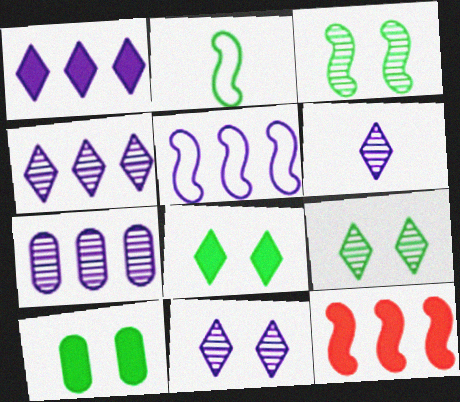[[1, 5, 7], 
[4, 6, 11]]